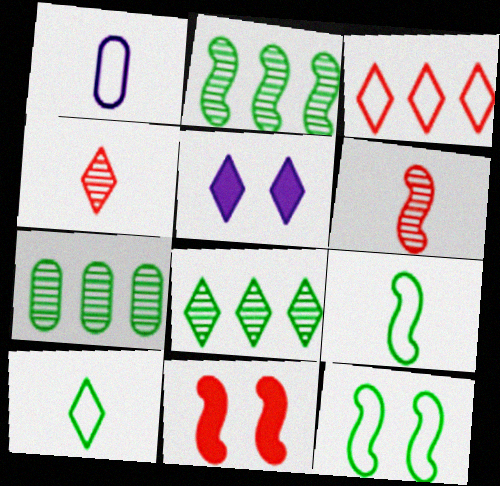[[1, 3, 12], 
[1, 8, 11], 
[2, 7, 8]]